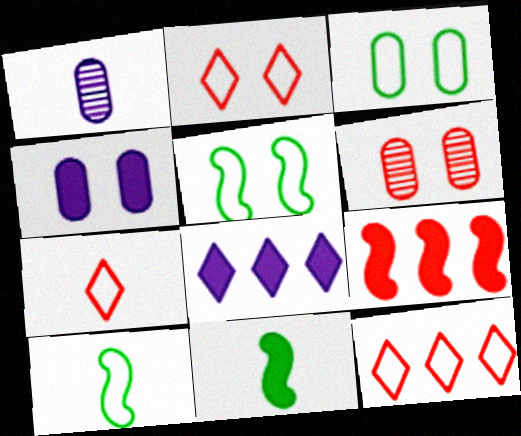[[1, 7, 11], 
[2, 7, 12], 
[3, 4, 6], 
[6, 7, 9], 
[6, 8, 10]]